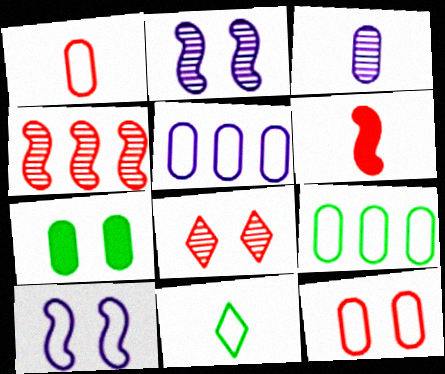[[3, 6, 11], 
[7, 8, 10]]